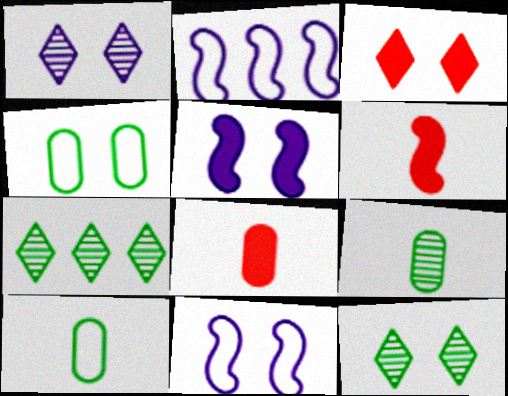[[2, 3, 9], 
[2, 8, 12], 
[7, 8, 11]]